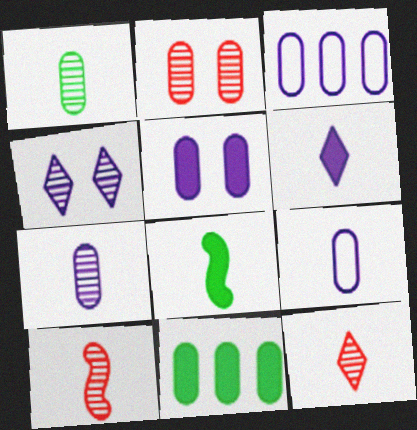[[2, 9, 11], 
[3, 5, 7], 
[8, 9, 12]]